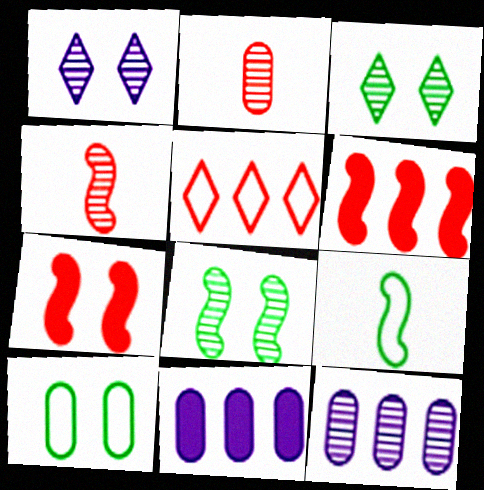[[1, 7, 10], 
[2, 5, 7], 
[2, 10, 11], 
[3, 4, 12]]